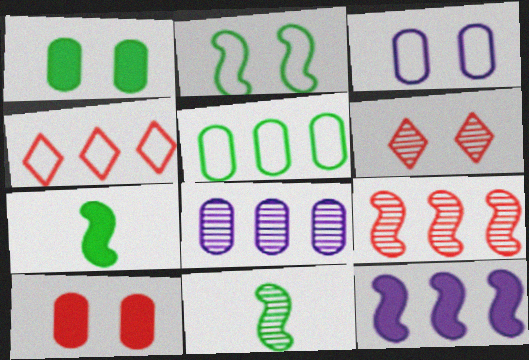[[6, 8, 11]]